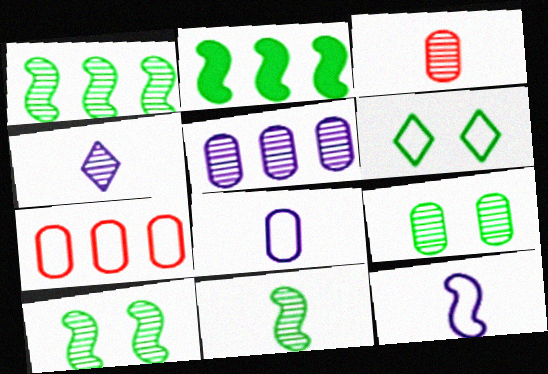[[1, 10, 11], 
[3, 4, 11], 
[3, 5, 9], 
[6, 7, 12]]